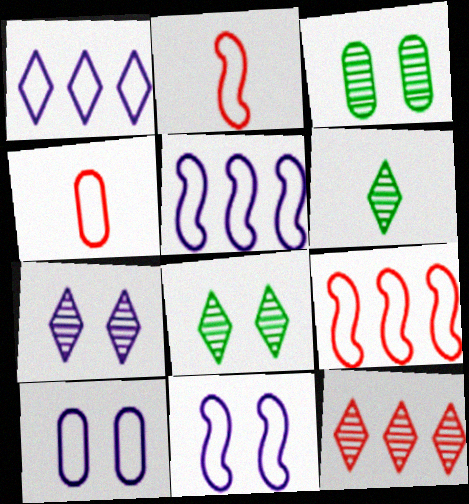[[6, 7, 12]]